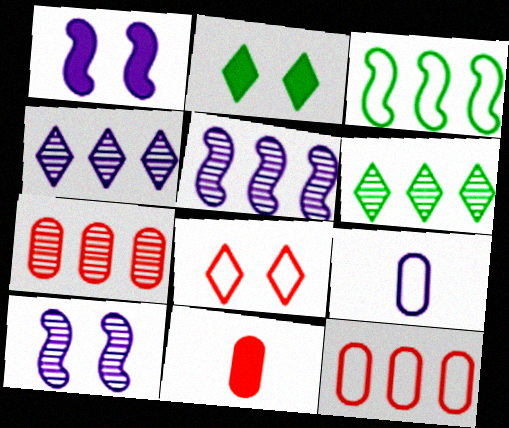[[1, 4, 9], 
[3, 8, 9], 
[5, 6, 7]]